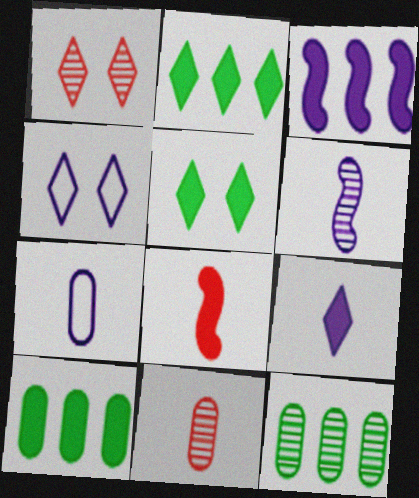[[1, 4, 5], 
[1, 6, 12], 
[4, 8, 12], 
[6, 7, 9]]